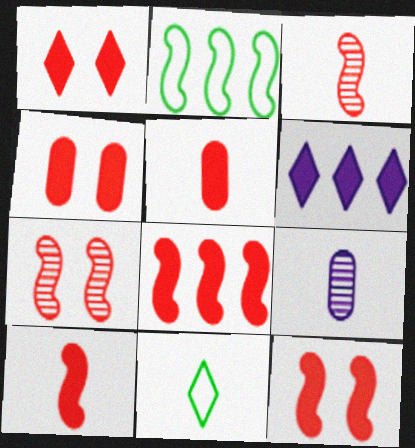[[1, 2, 9], 
[1, 4, 12], 
[1, 5, 8], 
[8, 10, 12], 
[9, 10, 11]]